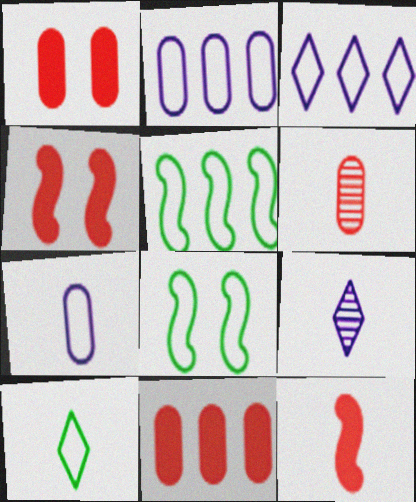[[1, 5, 9], 
[8, 9, 11]]